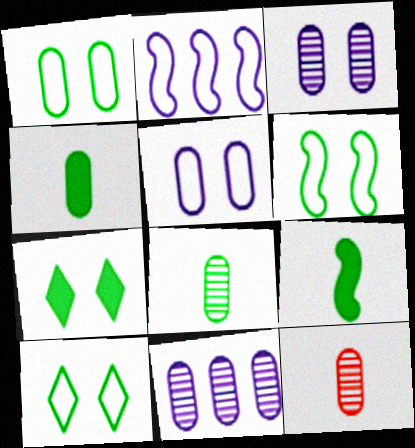[[1, 6, 10], 
[2, 7, 12]]